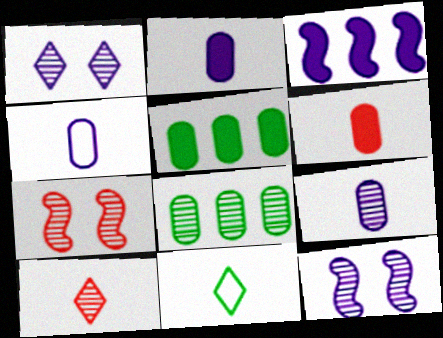[[1, 3, 4], 
[2, 4, 9], 
[8, 10, 12]]